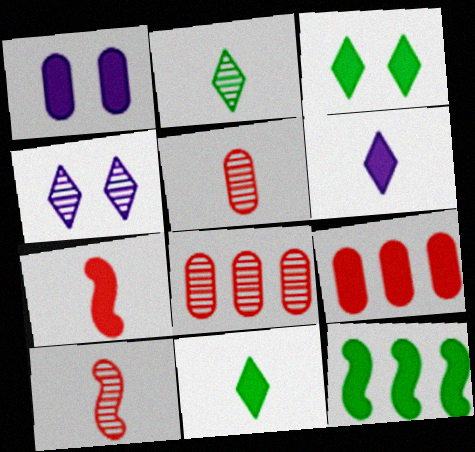[]